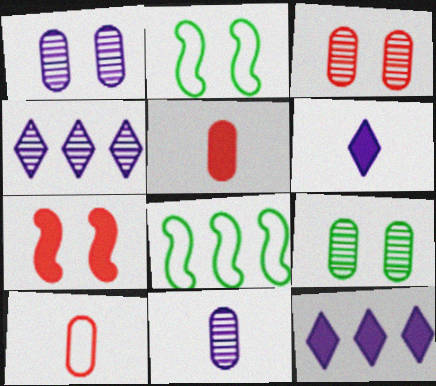[[1, 3, 9], 
[2, 4, 5], 
[3, 6, 8]]